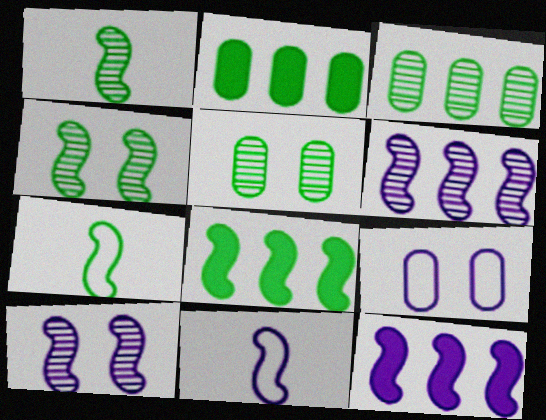[[4, 7, 8], 
[10, 11, 12]]